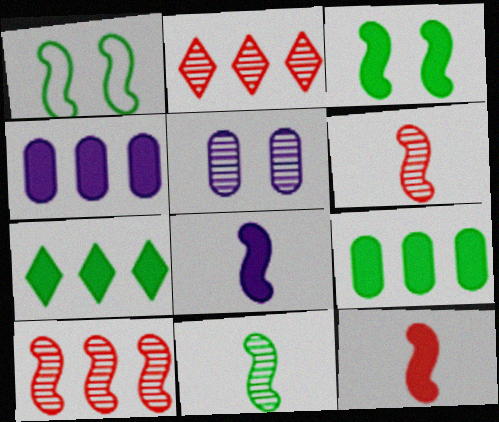[[1, 8, 10], 
[2, 5, 11]]